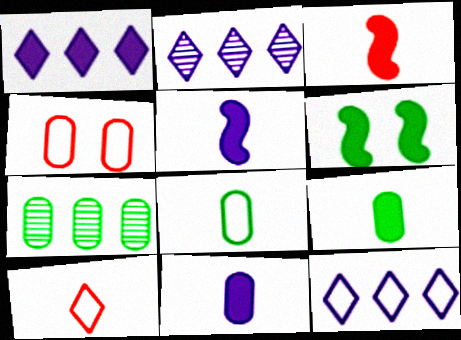[[1, 2, 12], 
[4, 7, 11]]